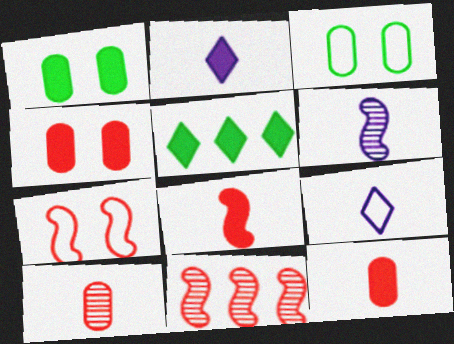[[1, 9, 11], 
[2, 3, 11], 
[7, 8, 11]]